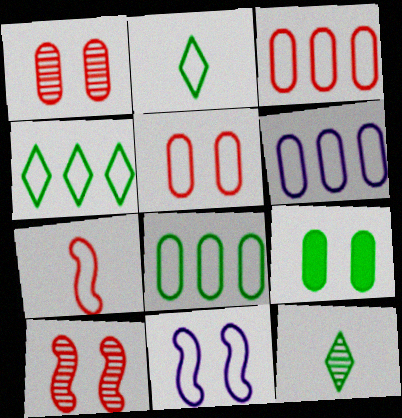[[2, 3, 11], 
[3, 6, 8]]